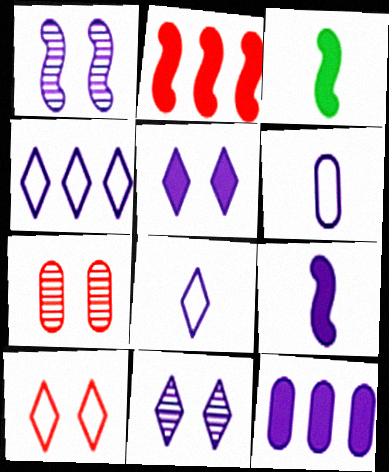[[1, 8, 12], 
[3, 4, 7], 
[5, 9, 12]]